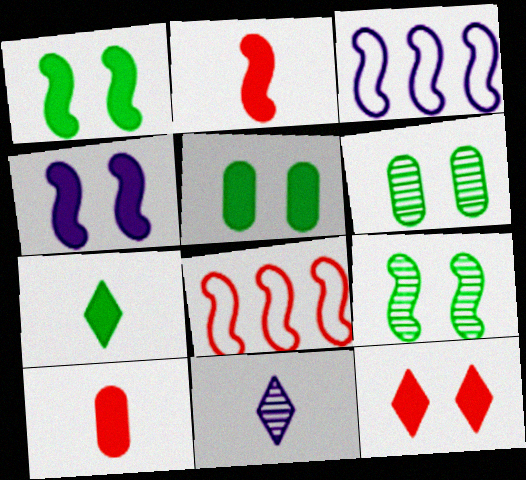[[2, 3, 9], 
[4, 5, 12], 
[5, 8, 11]]